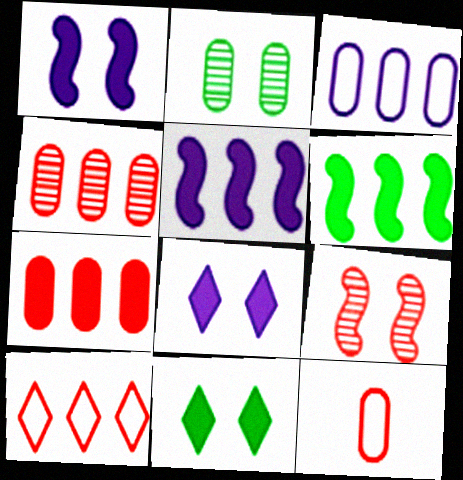[]